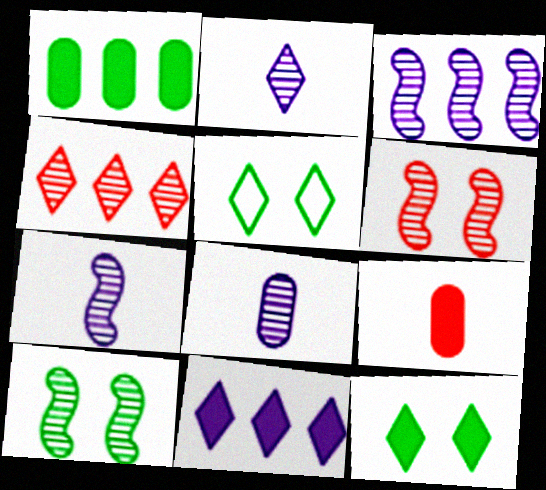[[2, 7, 8], 
[3, 5, 9], 
[4, 8, 10]]